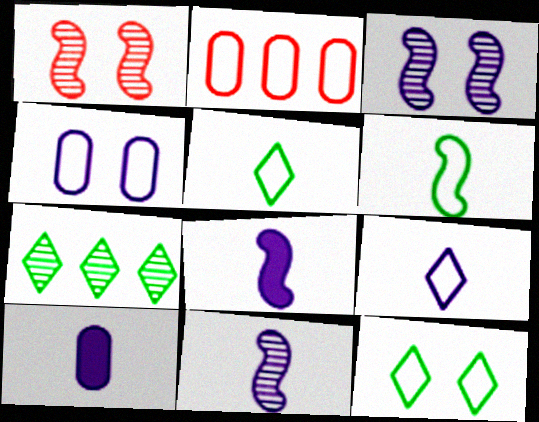[[9, 10, 11]]